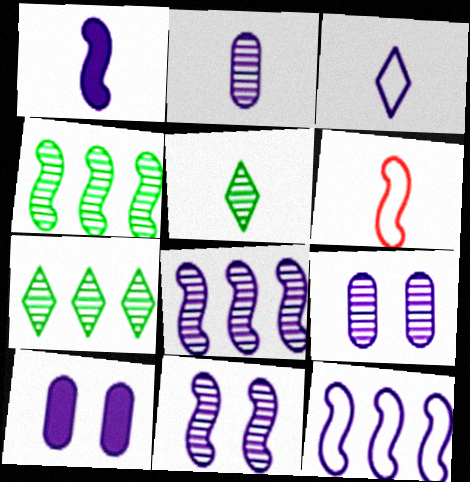[[1, 2, 3], 
[1, 11, 12], 
[3, 8, 10], 
[6, 7, 10]]